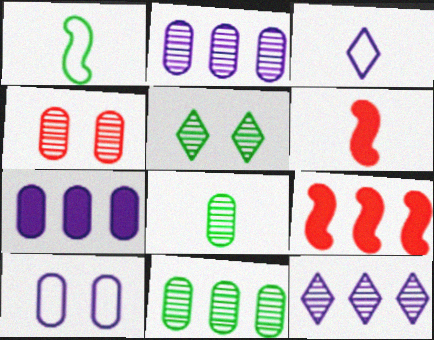[[2, 4, 8], 
[3, 6, 8]]